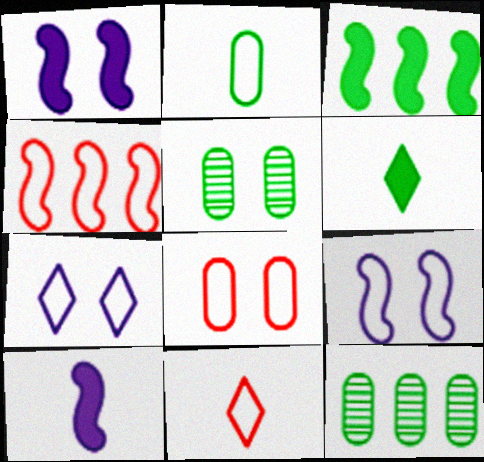[[1, 11, 12], 
[2, 4, 7], 
[4, 8, 11]]